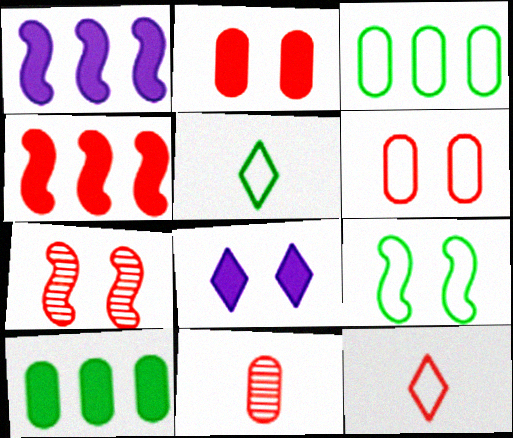[[3, 5, 9]]